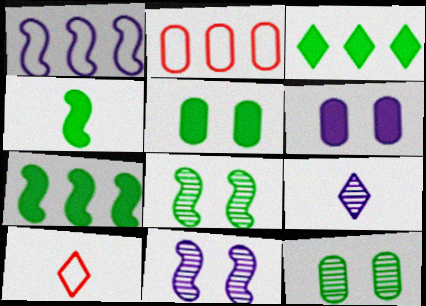[[1, 6, 9], 
[3, 4, 5]]